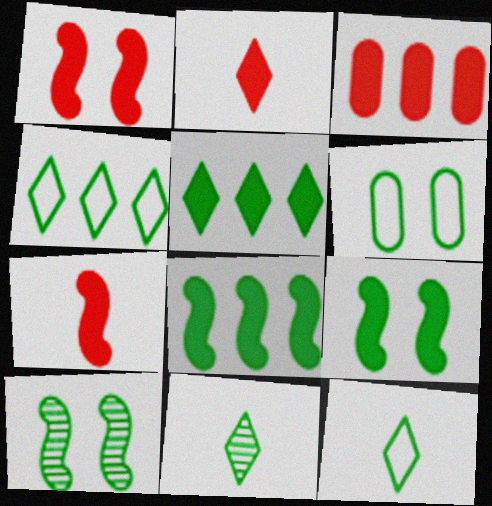[[1, 2, 3], 
[6, 8, 11]]